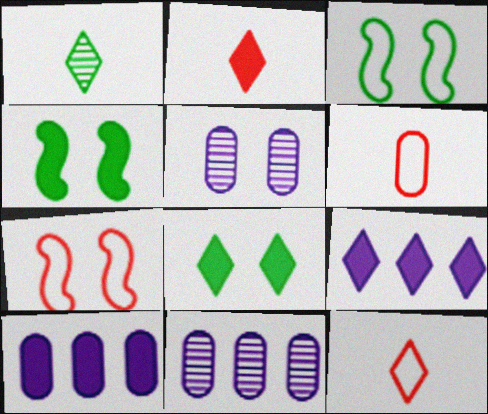[[1, 7, 10], 
[2, 3, 11], 
[2, 4, 10], 
[2, 8, 9], 
[4, 11, 12], 
[5, 7, 8]]